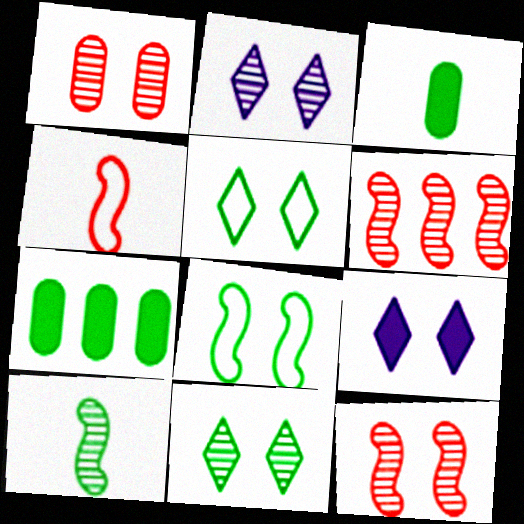[[1, 8, 9], 
[2, 4, 7], 
[5, 7, 10]]